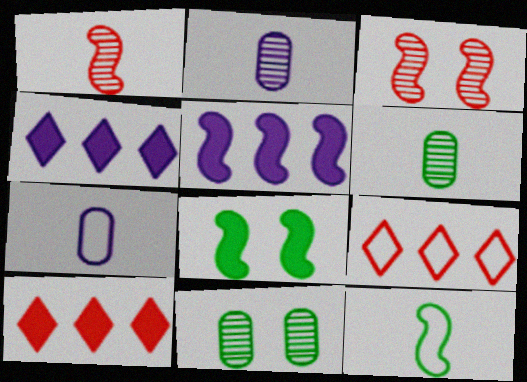[[2, 8, 9], 
[3, 5, 12]]